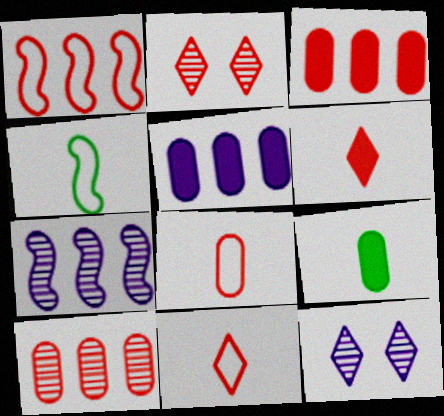[[1, 9, 12], 
[2, 4, 5], 
[3, 4, 12]]